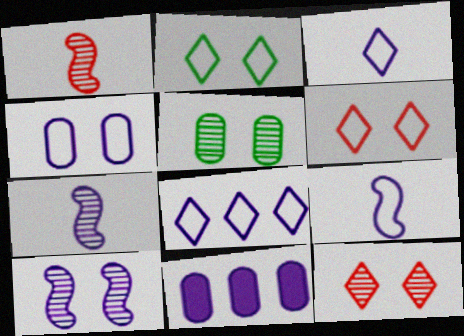[[1, 2, 11], 
[3, 10, 11], 
[4, 8, 9], 
[5, 10, 12]]